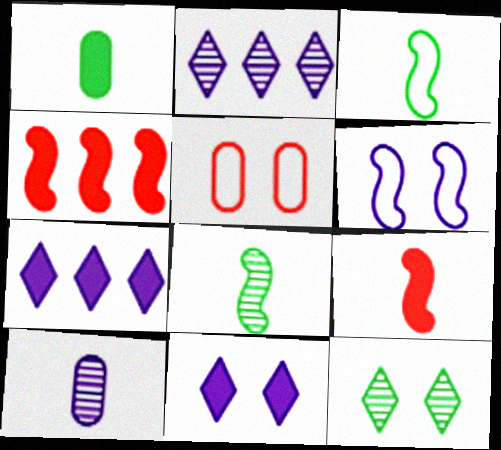[[1, 4, 11], 
[4, 6, 8], 
[5, 7, 8], 
[6, 7, 10]]